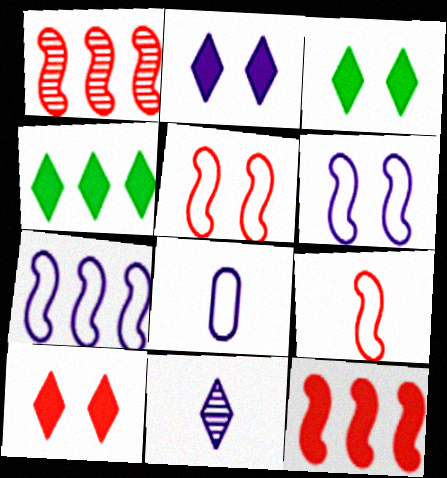[[1, 3, 8], 
[2, 3, 10]]